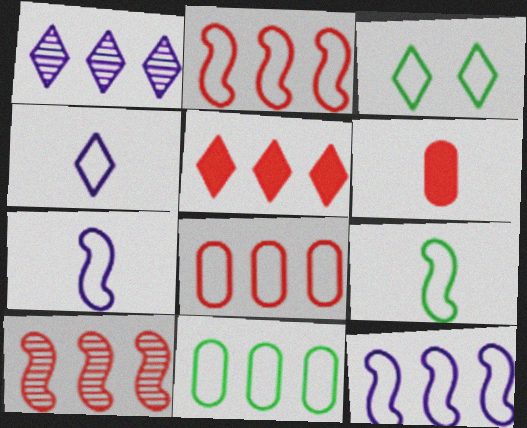[[3, 7, 8], 
[3, 9, 11], 
[5, 8, 10]]